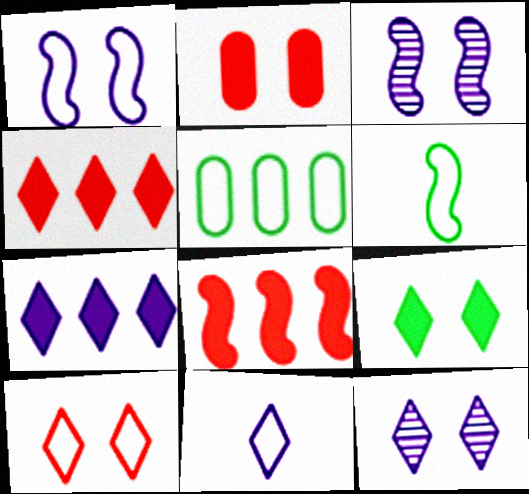[[3, 6, 8], 
[7, 11, 12], 
[9, 10, 12]]